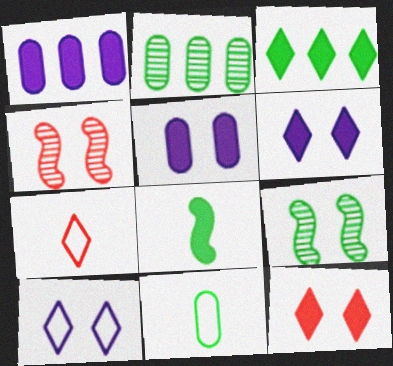[[1, 7, 9], 
[1, 8, 12], 
[3, 9, 11]]